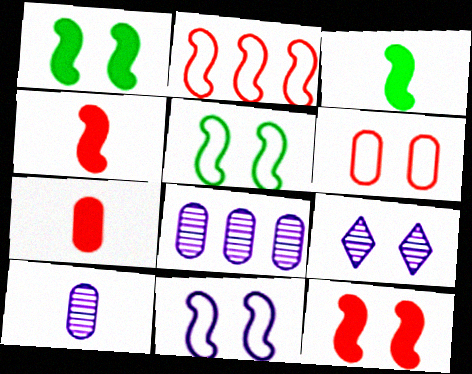[[1, 6, 9]]